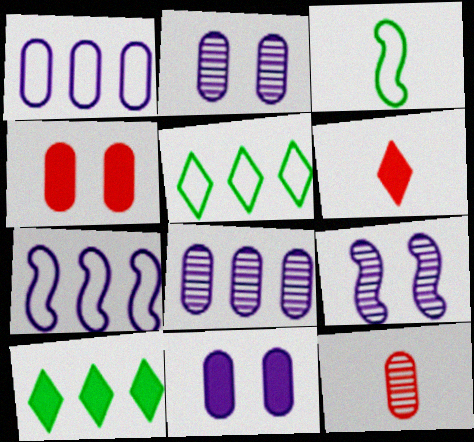[]